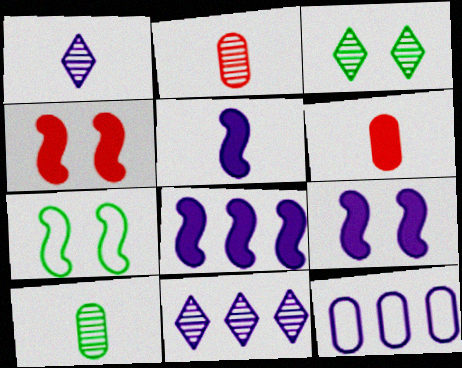[[1, 9, 12], 
[5, 8, 9], 
[6, 7, 11], 
[8, 11, 12]]